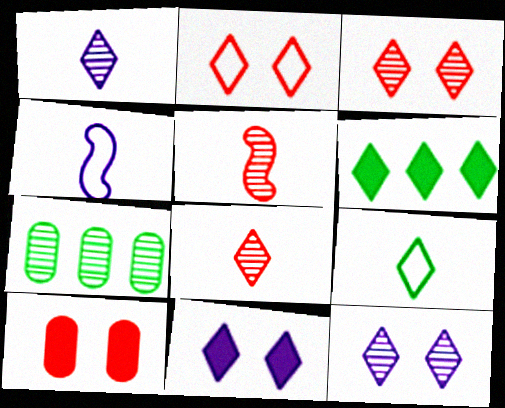[[1, 2, 6], 
[5, 7, 12]]